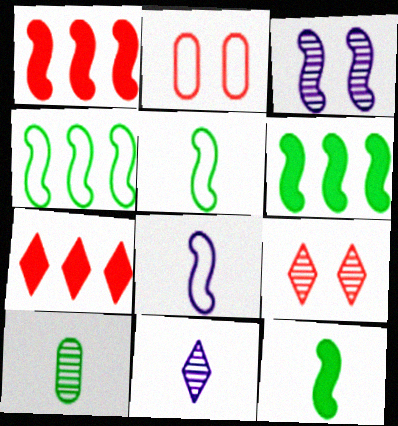[[1, 3, 5], 
[2, 6, 11]]